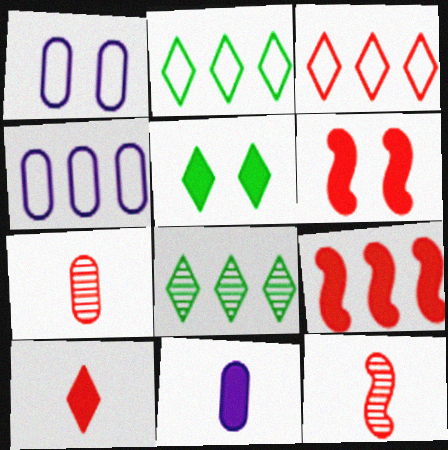[[3, 6, 7], 
[4, 5, 12], 
[4, 8, 9], 
[5, 9, 11]]